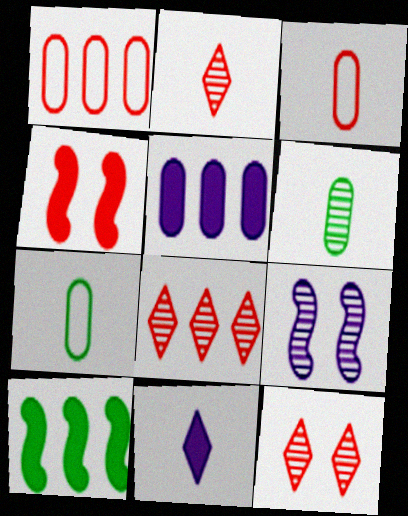[[1, 2, 4], 
[2, 8, 12], 
[3, 4, 8], 
[6, 8, 9]]